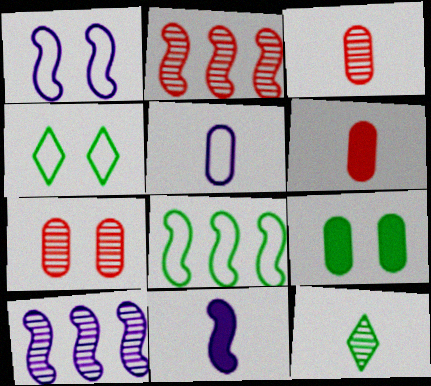[[1, 10, 11], 
[4, 6, 10], 
[7, 10, 12], 
[8, 9, 12]]